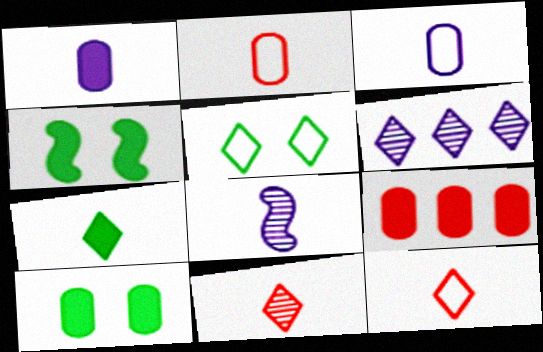[[1, 9, 10], 
[2, 4, 6], 
[2, 7, 8], 
[5, 8, 9]]